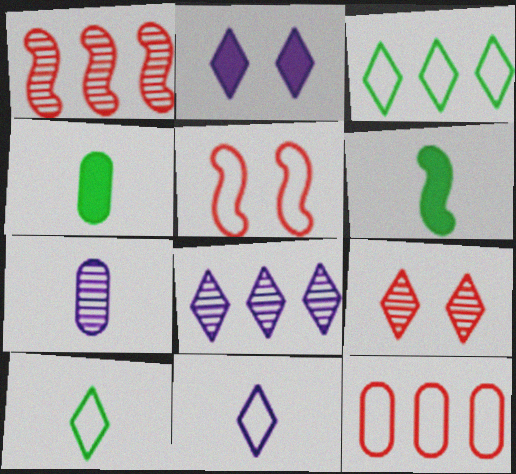[[2, 8, 11], 
[4, 5, 8]]